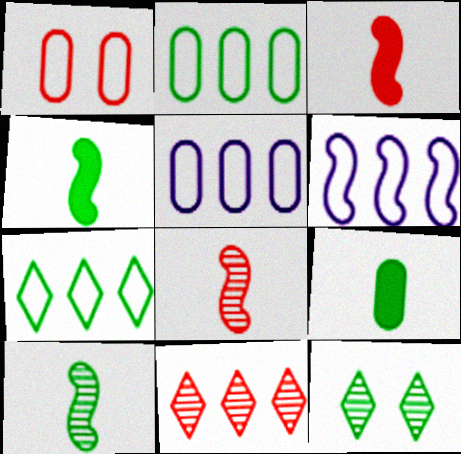[[1, 3, 11], 
[2, 4, 12], 
[3, 5, 12]]